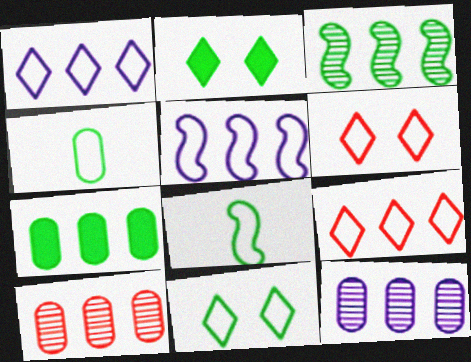[[2, 3, 4], 
[4, 5, 6]]